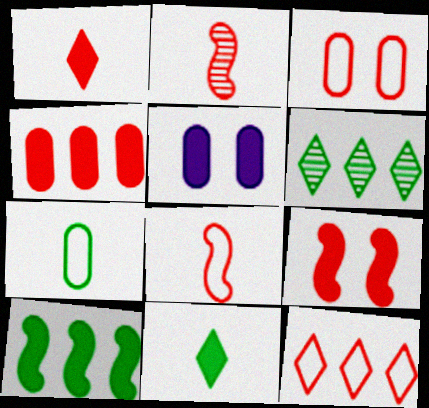[[1, 4, 9], 
[1, 5, 10], 
[3, 8, 12], 
[5, 6, 8]]